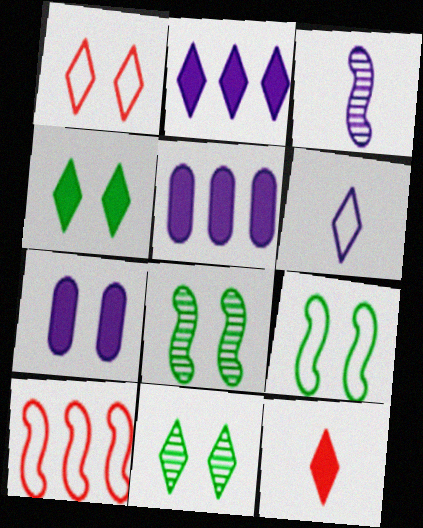[[1, 7, 8], 
[2, 4, 12]]